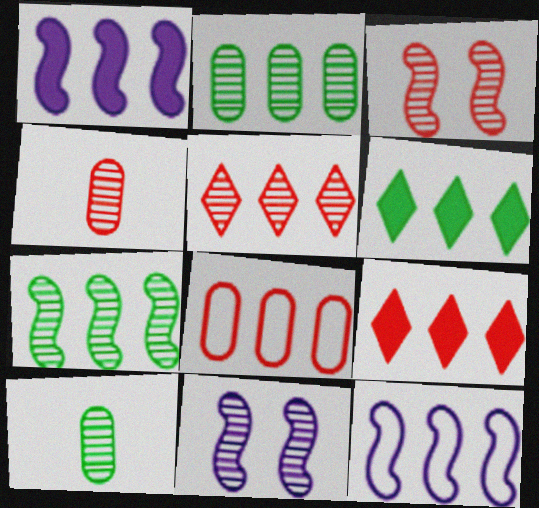[[2, 9, 12], 
[3, 4, 5], 
[5, 10, 11]]